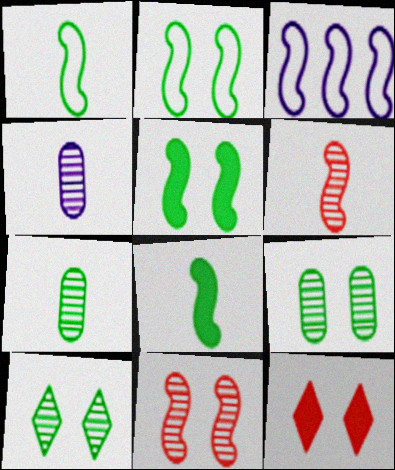[[3, 5, 6], 
[3, 7, 12], 
[3, 8, 11]]